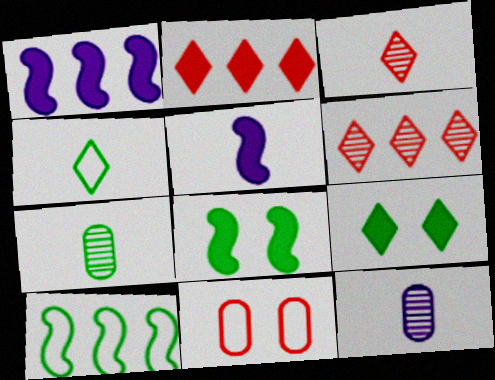[[7, 9, 10]]